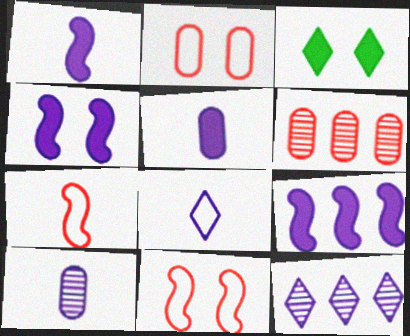[[1, 4, 9], 
[1, 8, 10]]